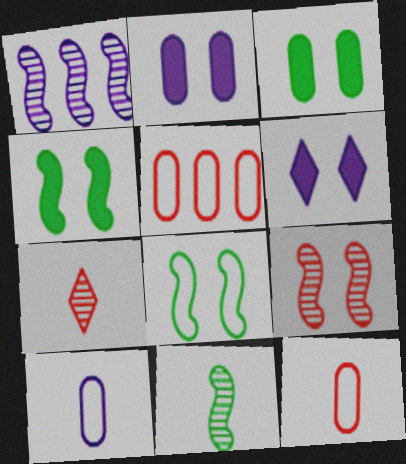[[1, 6, 10], 
[1, 9, 11], 
[5, 6, 11]]